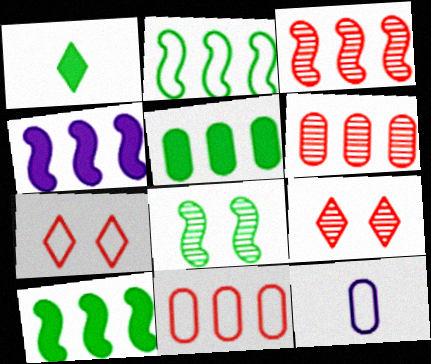[[2, 3, 4], 
[2, 7, 12], 
[9, 10, 12]]